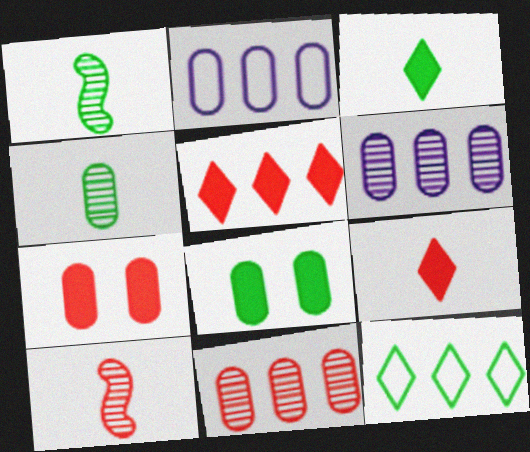[[1, 8, 12], 
[2, 4, 7]]